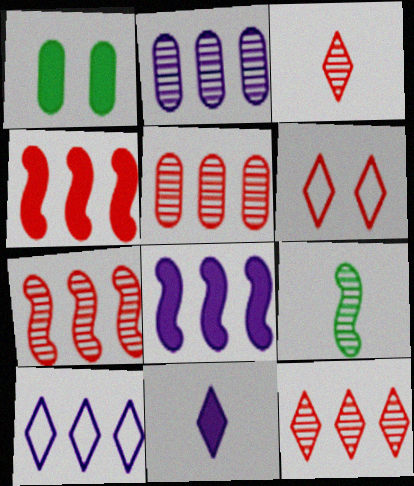[[1, 4, 11], 
[2, 8, 10], 
[5, 7, 12]]